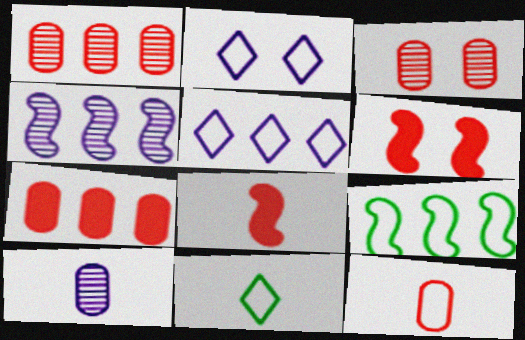[[2, 9, 12], 
[3, 7, 12], 
[8, 10, 11]]